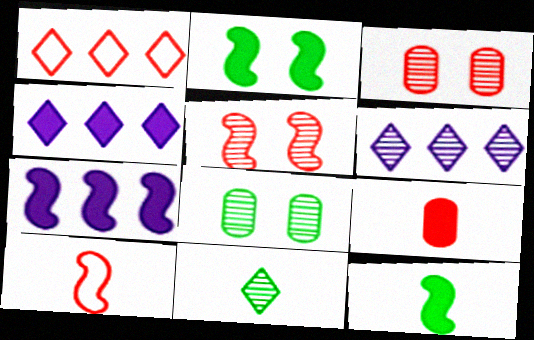[[1, 5, 9], 
[2, 4, 9], 
[4, 8, 10]]